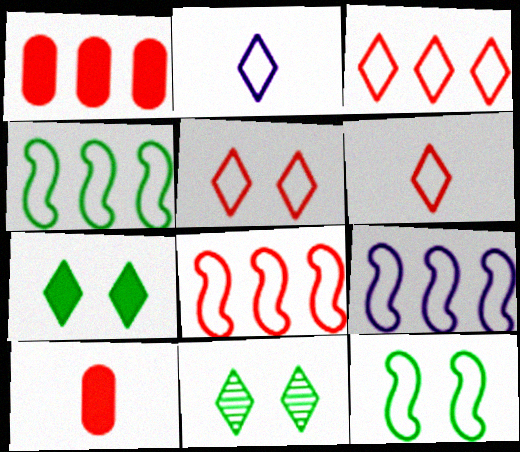[[3, 5, 6], 
[4, 8, 9], 
[9, 10, 11]]